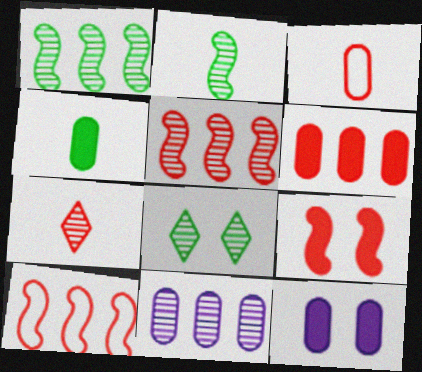[[4, 6, 12]]